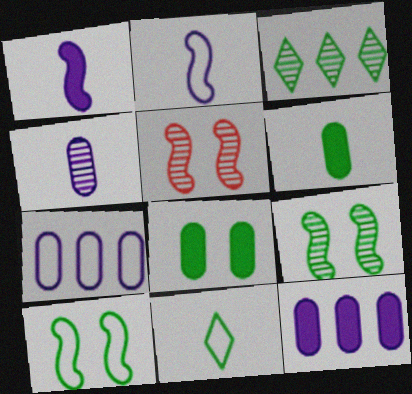[[3, 4, 5], 
[3, 6, 10], 
[5, 11, 12]]